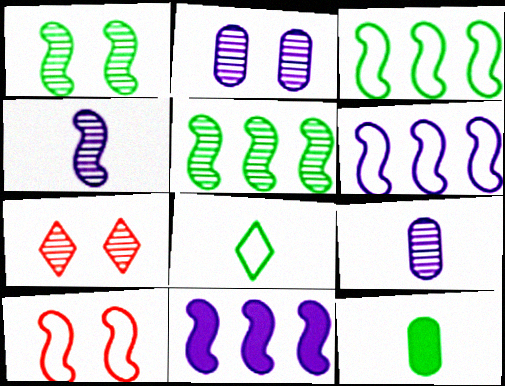[[1, 2, 7], 
[5, 7, 9], 
[6, 7, 12]]